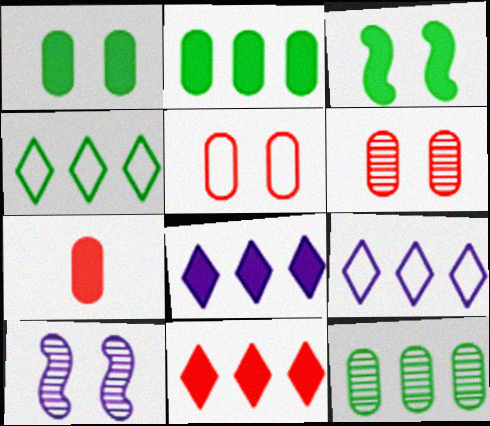[[3, 7, 8], 
[4, 7, 10]]